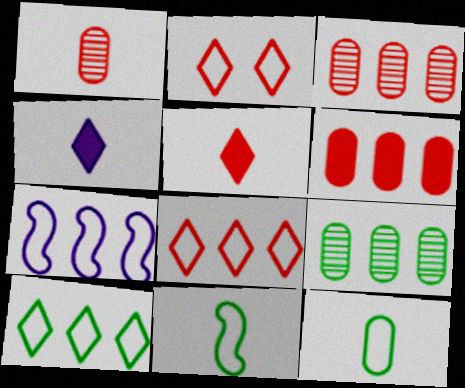[[1, 4, 11], 
[2, 7, 12]]